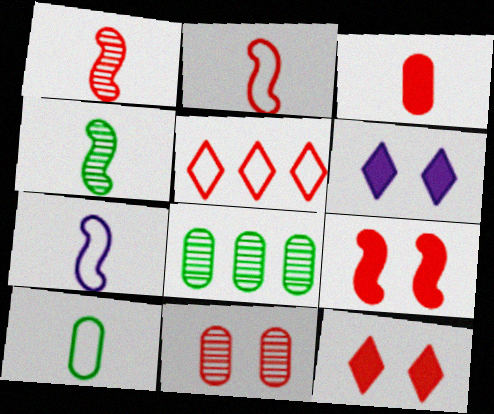[[2, 6, 8], 
[7, 8, 12]]